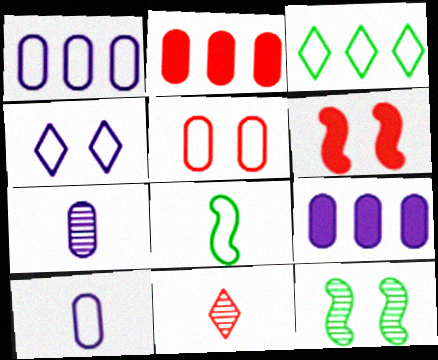[[3, 6, 7]]